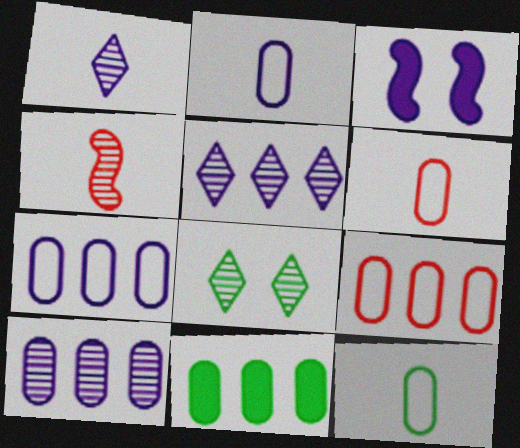[[1, 3, 7], 
[2, 3, 5], 
[2, 6, 12], 
[4, 8, 10], 
[9, 10, 11]]